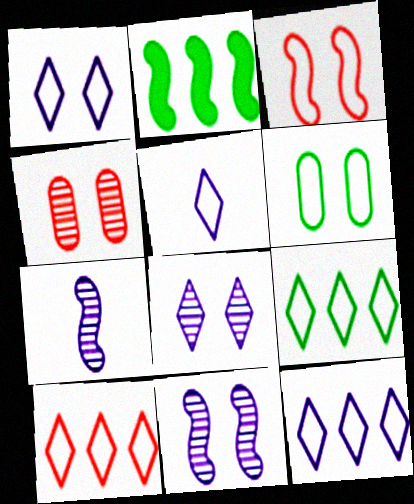[[1, 3, 6], 
[1, 5, 12], 
[2, 3, 7], 
[2, 4, 5], 
[9, 10, 12]]